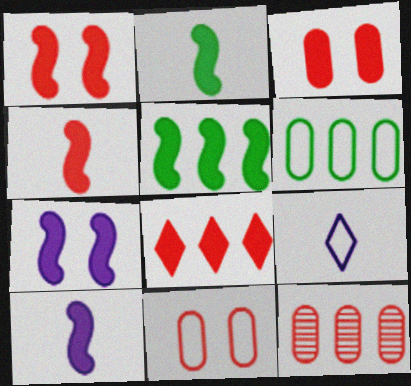[[1, 5, 10], 
[2, 4, 10], 
[3, 4, 8], 
[4, 5, 7]]